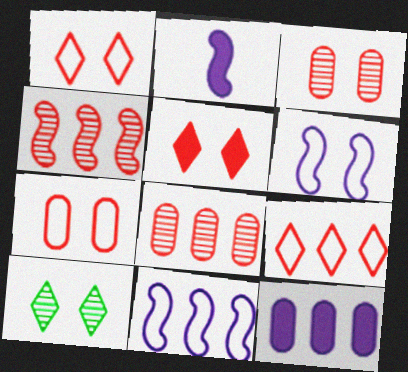[]